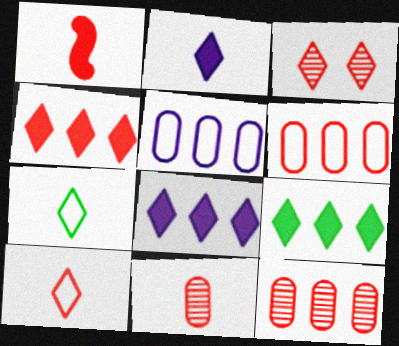[[1, 3, 6], 
[1, 10, 11], 
[3, 4, 10], 
[3, 7, 8], 
[4, 8, 9]]